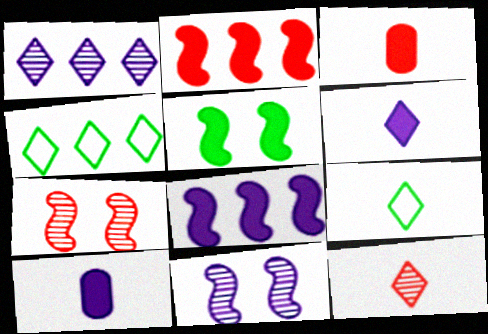[[3, 4, 11], 
[4, 7, 10], 
[6, 9, 12]]